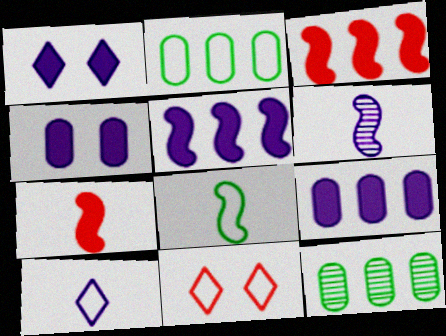[[6, 7, 8]]